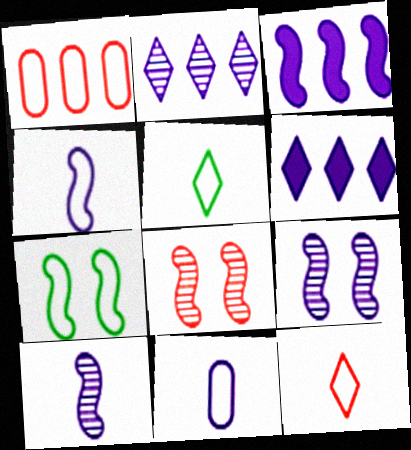[[3, 4, 9], 
[6, 9, 11]]